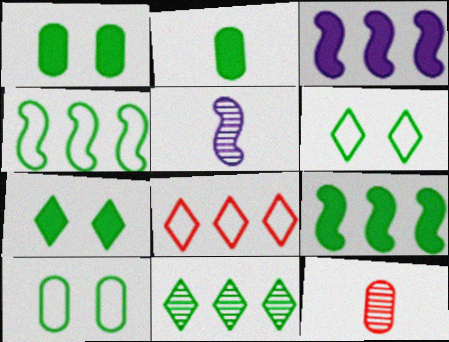[[1, 5, 8], 
[2, 7, 9], 
[3, 6, 12]]